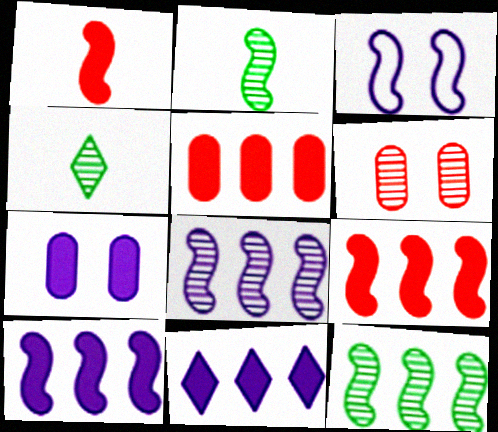[[1, 3, 12], 
[2, 3, 9], 
[3, 4, 5], 
[4, 6, 8]]